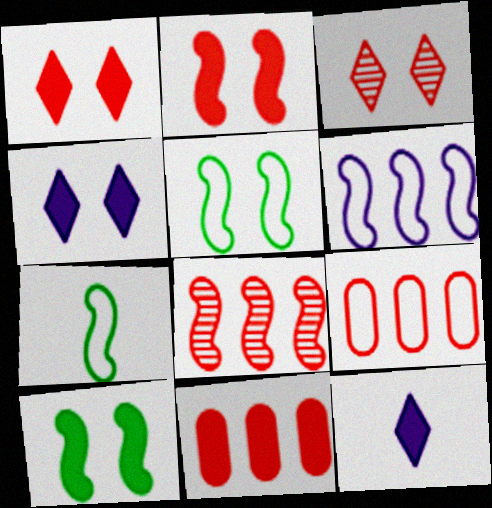[[10, 11, 12]]